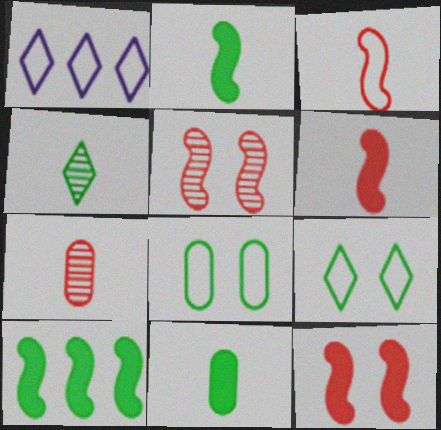[[1, 3, 8], 
[1, 5, 11], 
[4, 8, 10]]